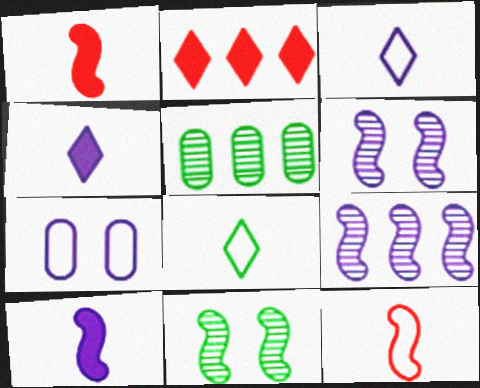[[4, 7, 9]]